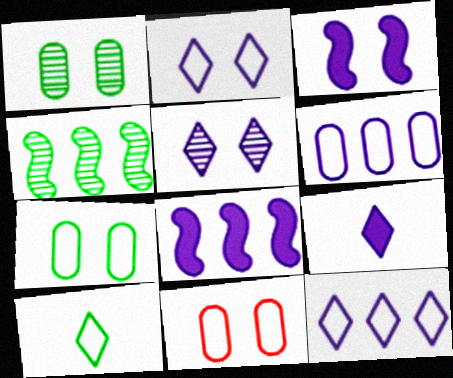[[4, 9, 11], 
[5, 9, 12]]